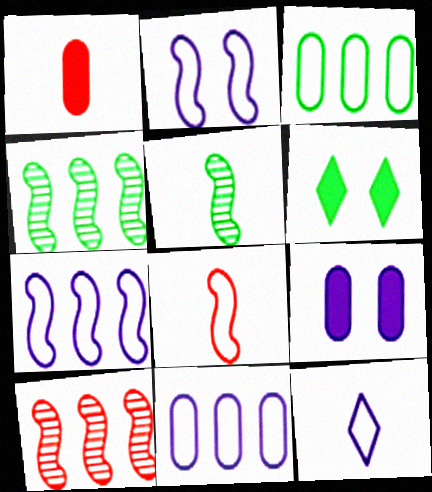[[1, 5, 12], 
[2, 11, 12], 
[3, 5, 6]]